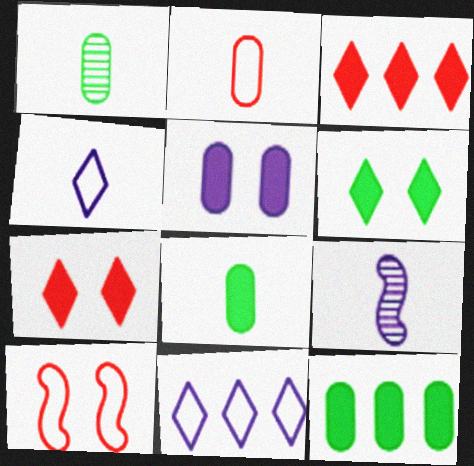[[5, 9, 11]]